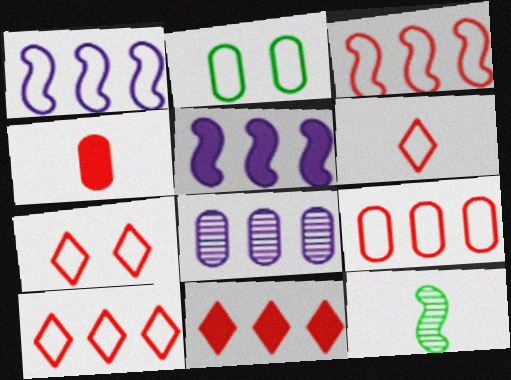[[1, 2, 6], 
[2, 4, 8], 
[3, 9, 10], 
[6, 7, 10]]